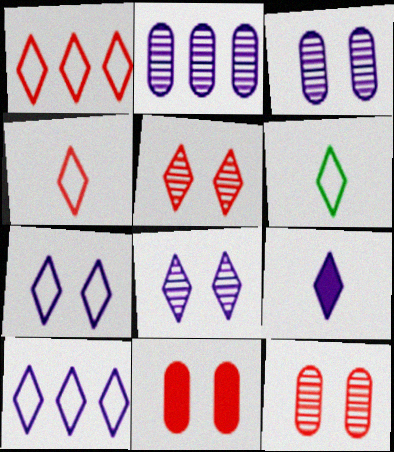[[1, 6, 7], 
[8, 9, 10]]